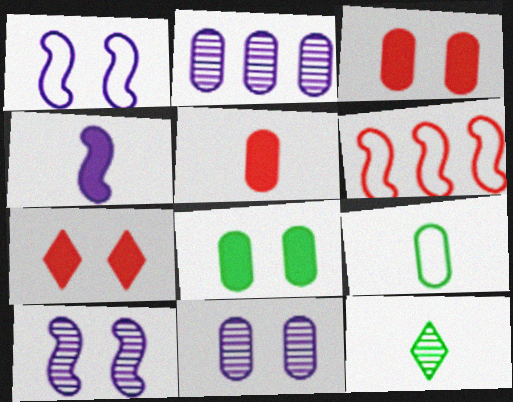[[2, 3, 9]]